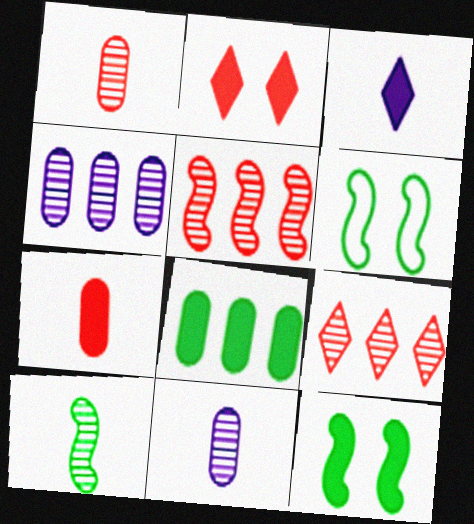[]